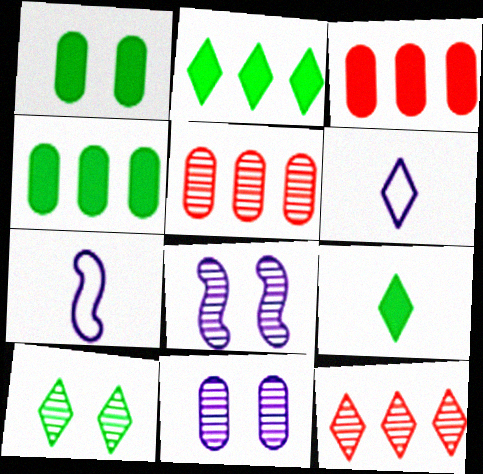[[1, 7, 12], 
[3, 7, 10]]